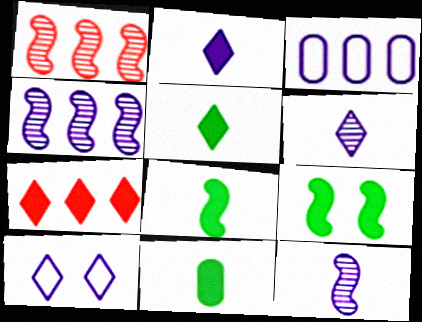[[1, 10, 11], 
[5, 8, 11]]